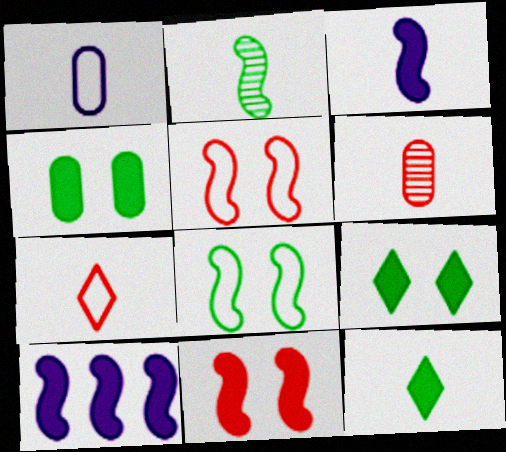[[2, 5, 10]]